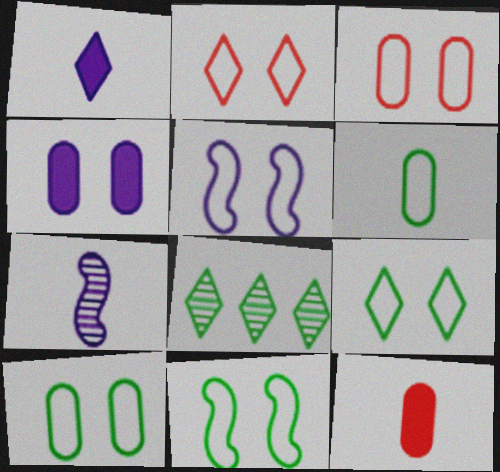[[1, 2, 8], 
[2, 5, 10], 
[3, 5, 9], 
[5, 8, 12], 
[9, 10, 11]]